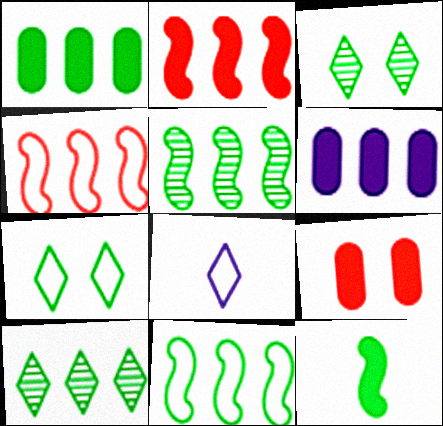[[1, 10, 11], 
[4, 6, 10], 
[5, 8, 9]]